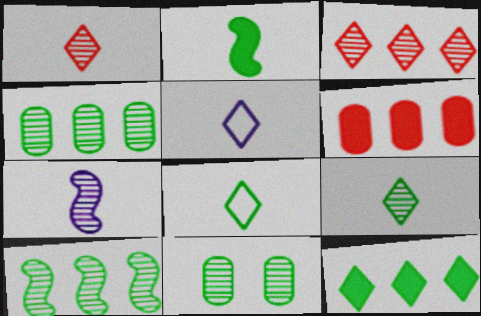[[3, 7, 11], 
[9, 10, 11]]